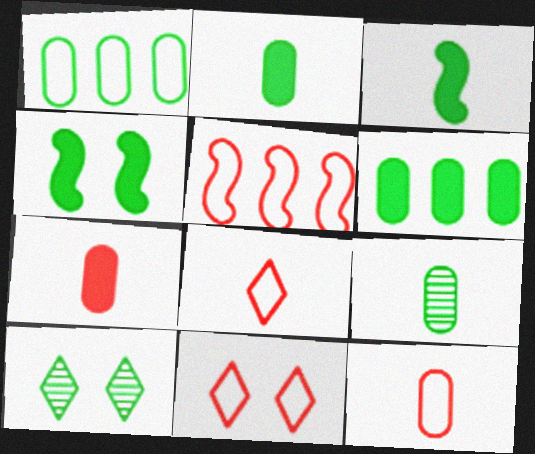[[1, 3, 10], 
[5, 11, 12]]